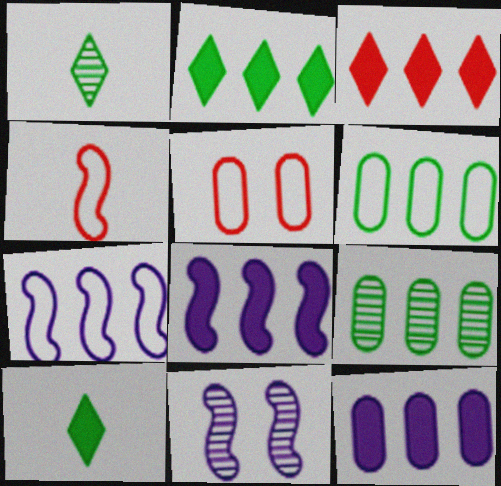[[1, 5, 8], 
[3, 7, 9]]